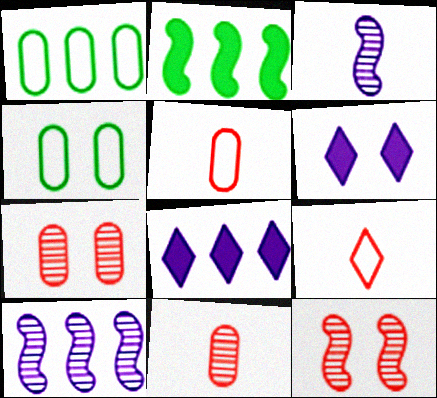[[4, 6, 12]]